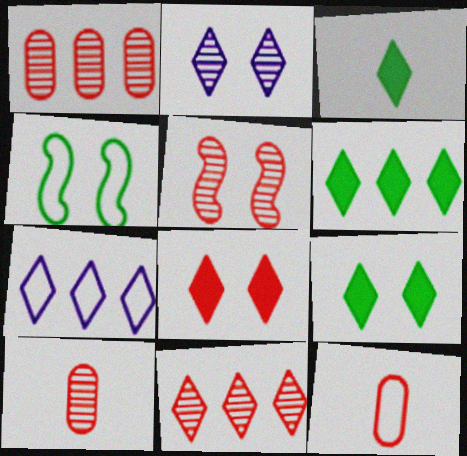[[3, 6, 9], 
[4, 7, 12], 
[5, 10, 11], 
[6, 7, 11]]